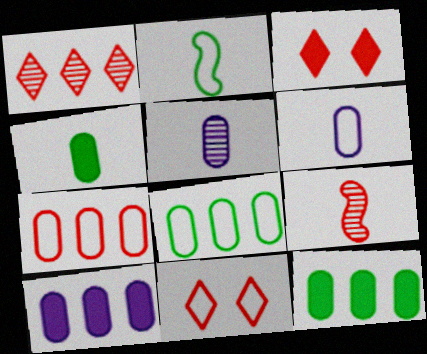[[3, 7, 9]]